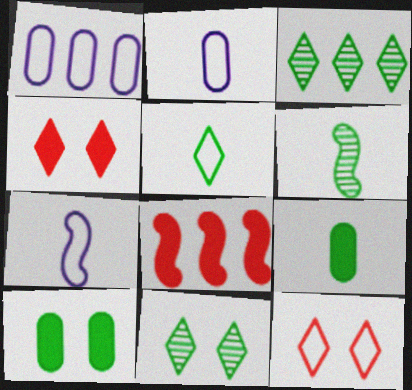[[1, 3, 8], 
[1, 4, 6], 
[2, 8, 11], 
[5, 6, 9]]